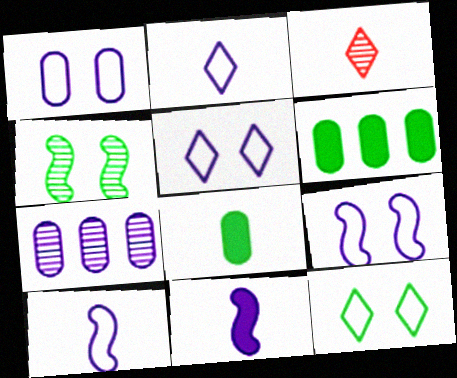[[1, 5, 9], 
[3, 4, 7], 
[3, 6, 9], 
[3, 8, 10], 
[5, 7, 11]]